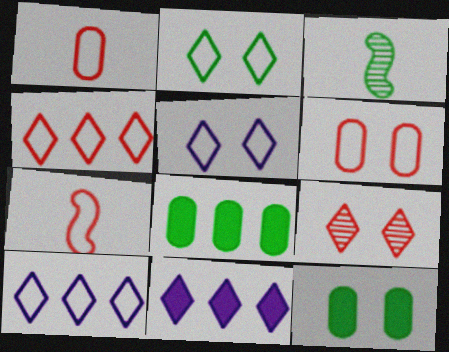[[2, 3, 8], 
[3, 6, 11], 
[4, 6, 7]]